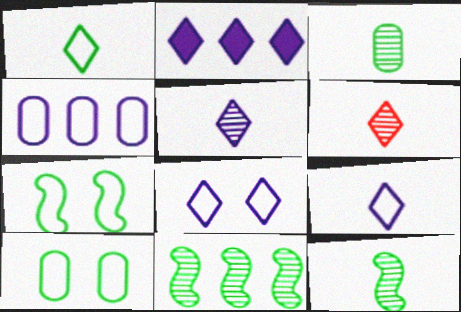[[2, 5, 8]]